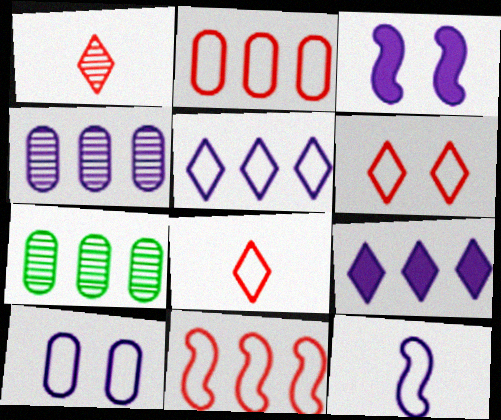[[3, 7, 8], 
[5, 10, 12], 
[7, 9, 11]]